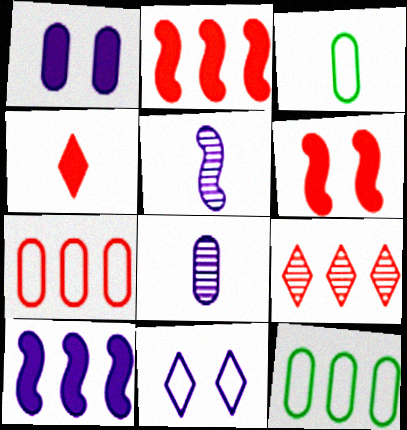[[2, 7, 9], 
[3, 4, 5], 
[8, 10, 11], 
[9, 10, 12]]